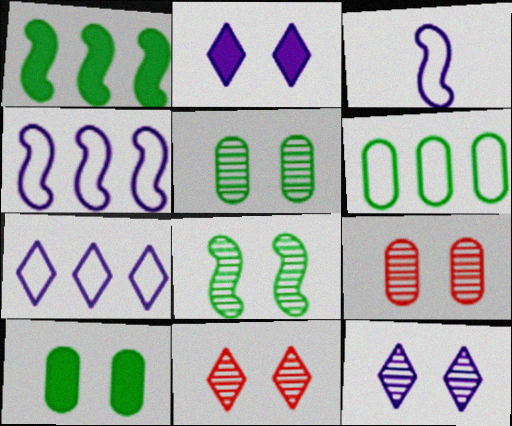[[8, 9, 12]]